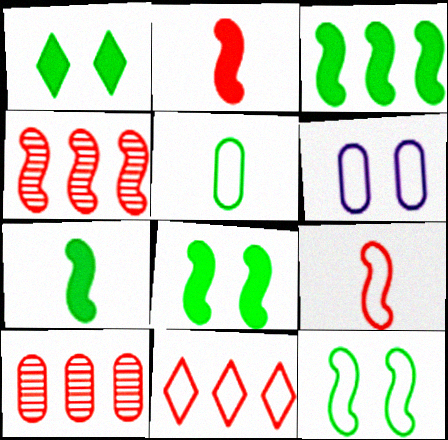[[3, 7, 8]]